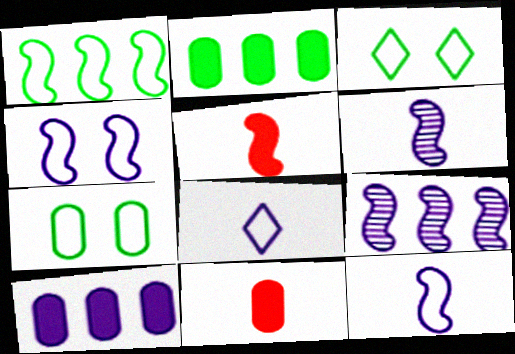[[3, 9, 11]]